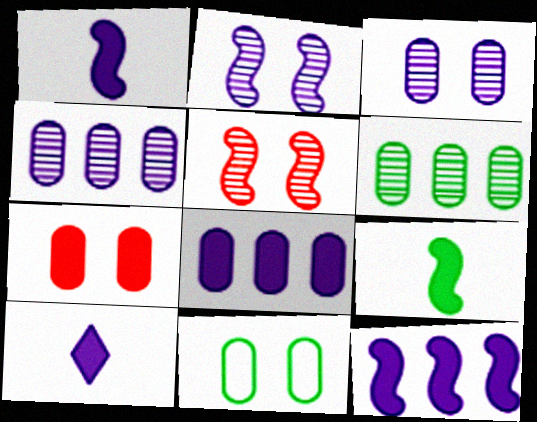[[3, 7, 11]]